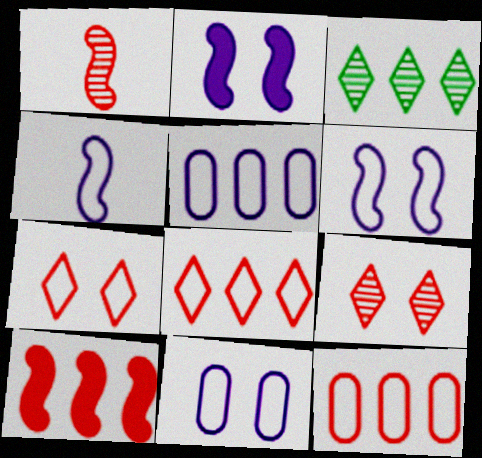[[3, 5, 10]]